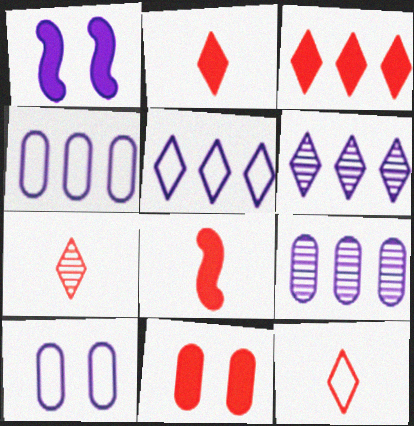[[2, 7, 12], 
[3, 8, 11]]